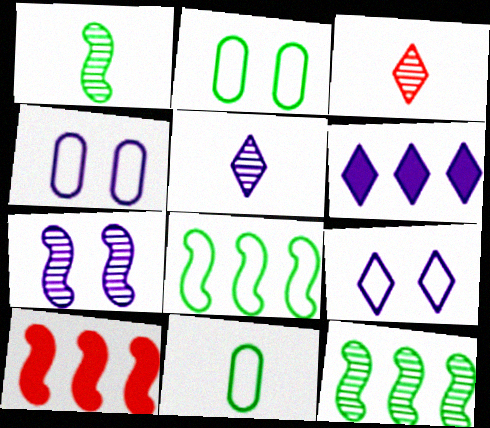[[2, 5, 10], 
[5, 6, 9]]